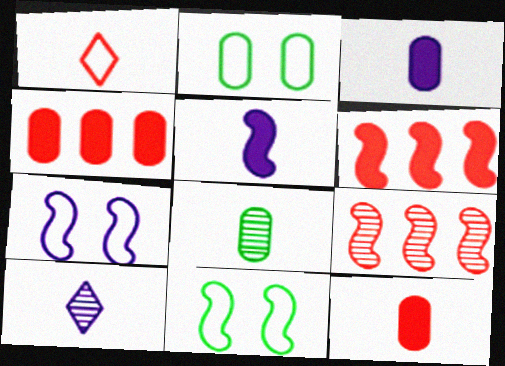[[1, 5, 8], 
[2, 6, 10], 
[4, 10, 11], 
[5, 9, 11]]